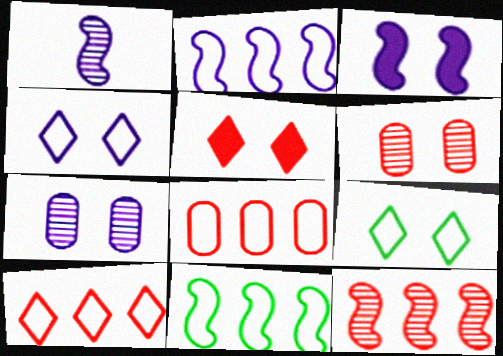[[1, 2, 3], 
[3, 4, 7], 
[3, 6, 9]]